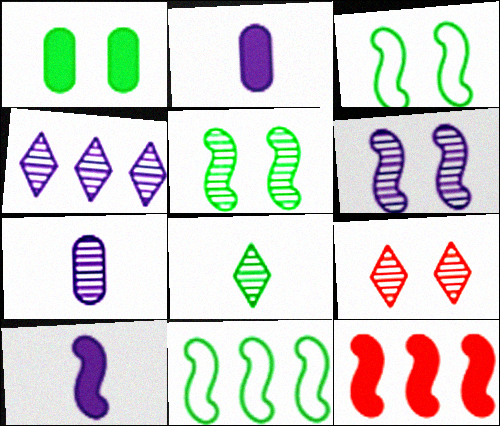[[1, 8, 11], 
[2, 9, 11], 
[4, 6, 7], 
[4, 8, 9]]